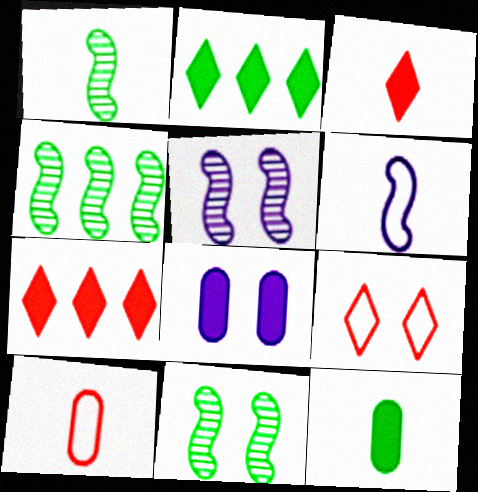[[1, 4, 11], 
[2, 5, 10], 
[8, 9, 11]]